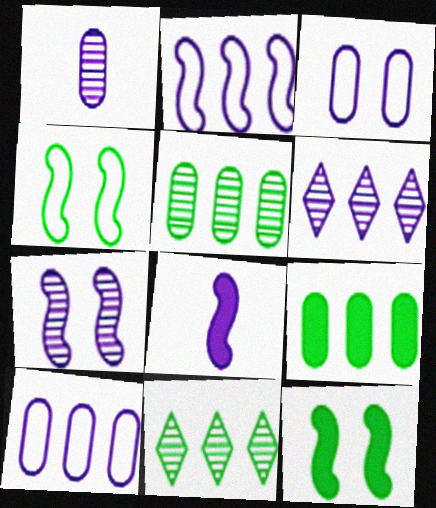[[1, 6, 7], 
[2, 7, 8], 
[3, 6, 8]]